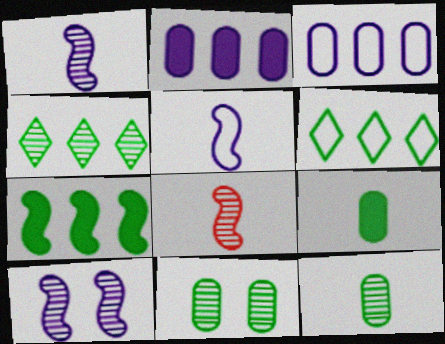[]